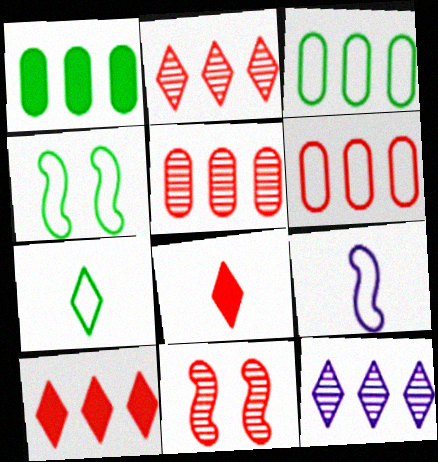[[3, 4, 7], 
[6, 8, 11]]